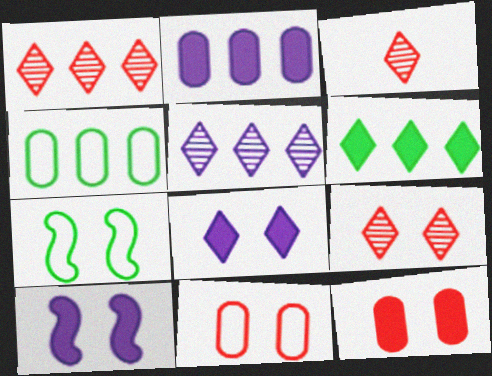[[1, 3, 9], 
[2, 3, 7], 
[3, 4, 10]]